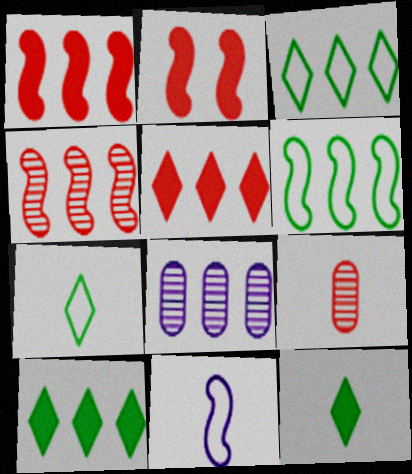[[1, 3, 8], 
[2, 7, 8], 
[5, 6, 8], 
[9, 11, 12]]